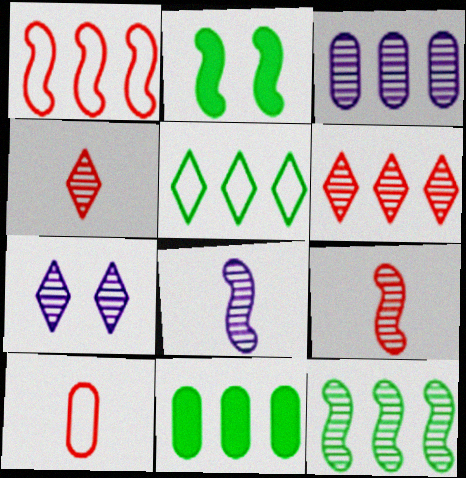[[1, 2, 8], 
[3, 6, 12], 
[3, 7, 8], 
[5, 11, 12]]